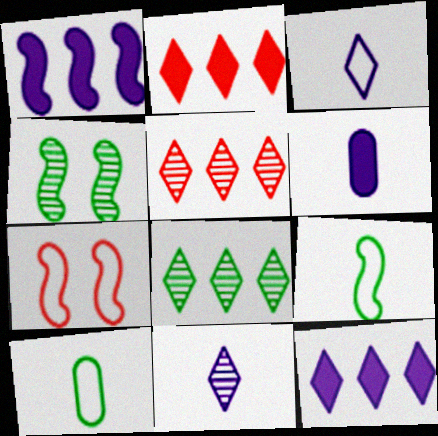[[6, 7, 8]]